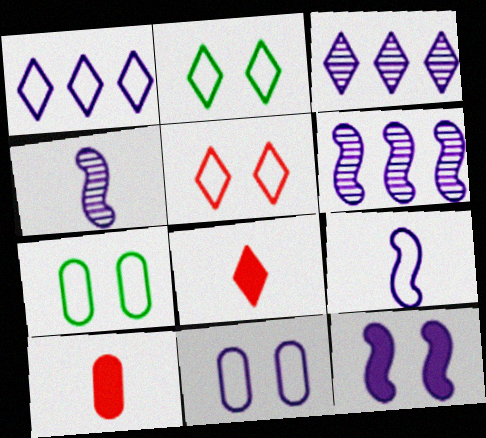[[1, 9, 11], 
[2, 3, 8], 
[2, 6, 10], 
[6, 7, 8], 
[6, 9, 12]]